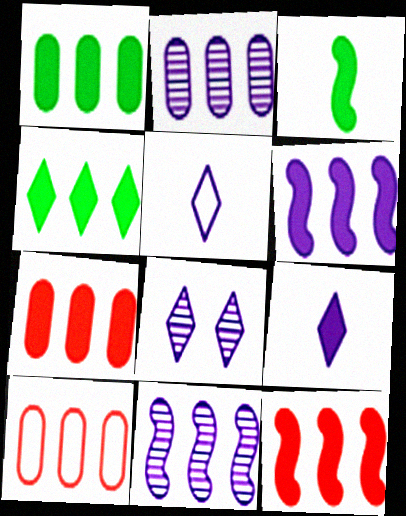[[1, 2, 10], 
[3, 8, 10], 
[4, 6, 7], 
[4, 10, 11]]